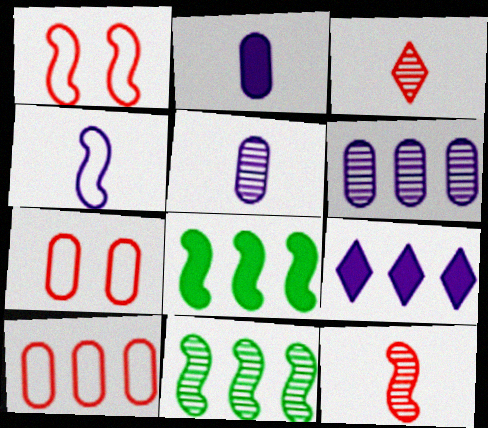[[9, 10, 11]]